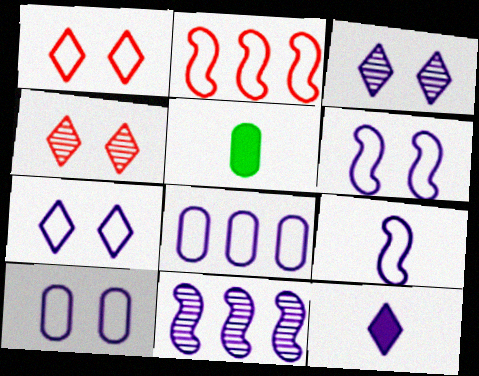[[1, 5, 11], 
[2, 3, 5], 
[6, 7, 10], 
[7, 8, 9], 
[10, 11, 12]]